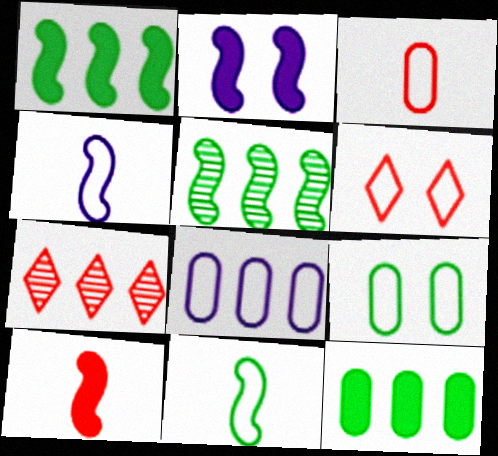[[1, 2, 10], 
[1, 7, 8], 
[3, 8, 9], 
[6, 8, 11]]